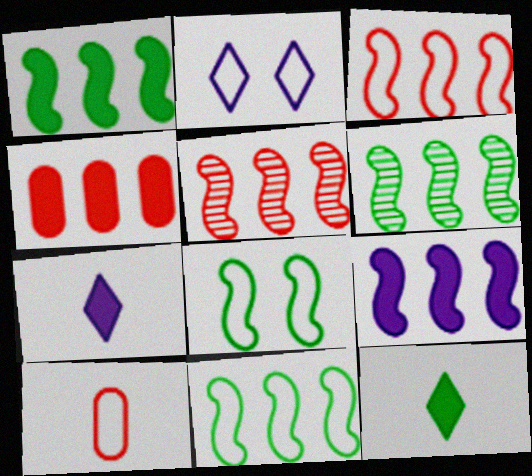[[1, 6, 11], 
[2, 10, 11], 
[3, 6, 9], 
[5, 9, 11]]